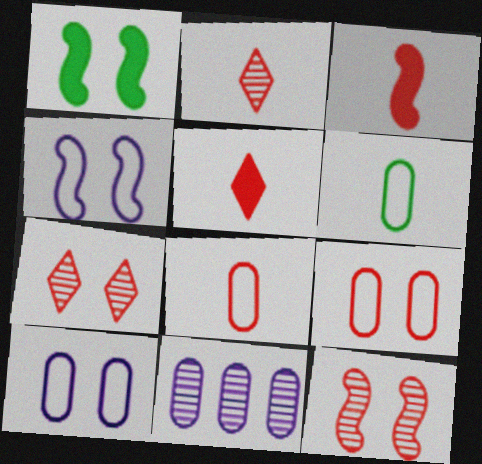[[1, 4, 12], 
[1, 7, 10], 
[2, 3, 8]]